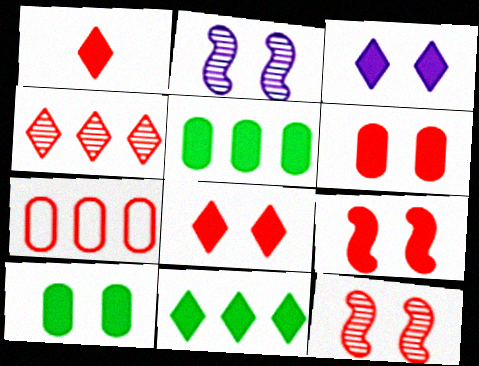[[1, 3, 11], 
[1, 7, 12], 
[3, 9, 10], 
[6, 8, 9]]